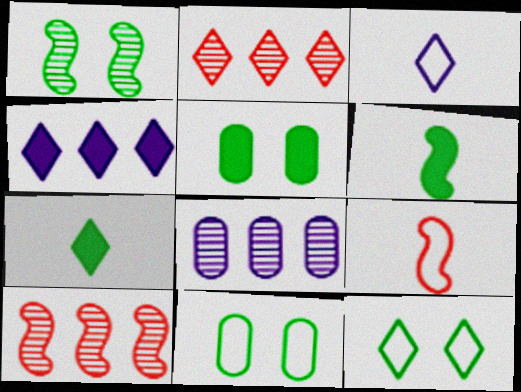[[1, 5, 12], 
[3, 5, 10]]